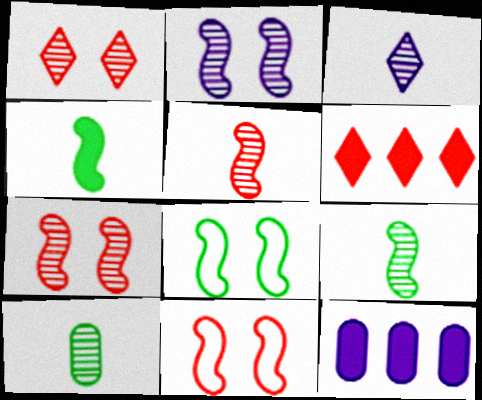[[3, 5, 10]]